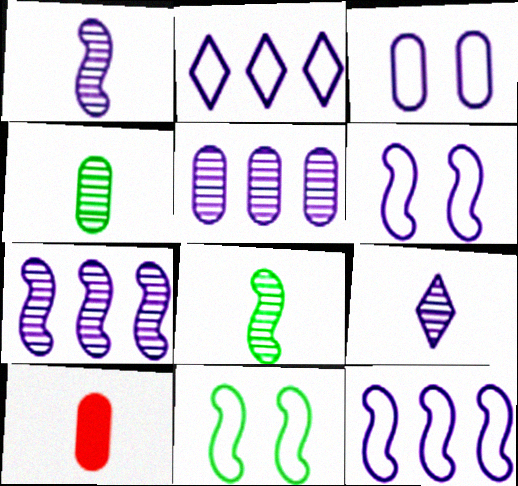[]